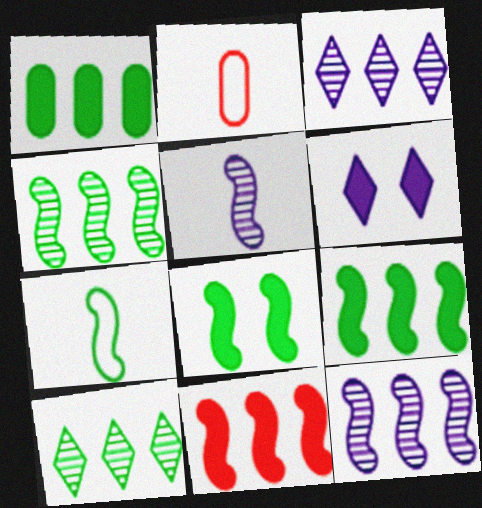[[2, 3, 8], 
[2, 4, 6], 
[4, 7, 8]]